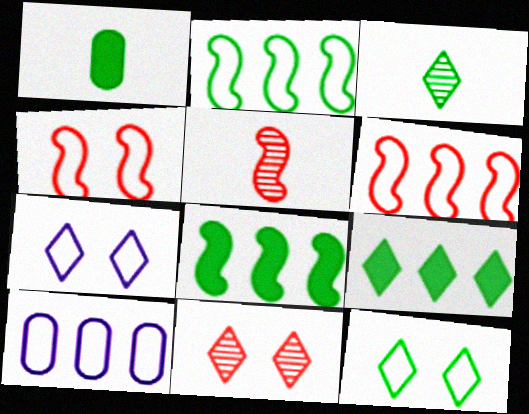[[3, 9, 12]]